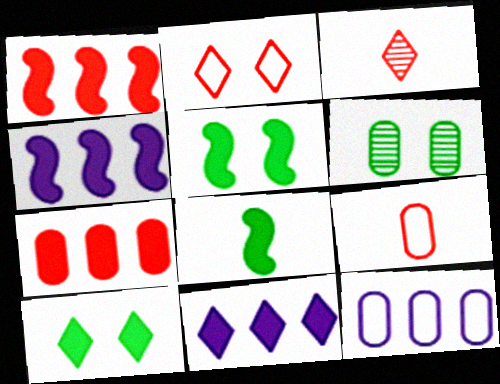[[3, 5, 12]]